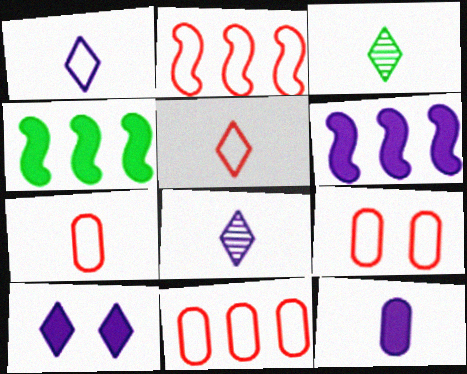[[2, 5, 9], 
[3, 6, 9], 
[4, 8, 9], 
[6, 10, 12], 
[7, 9, 11]]